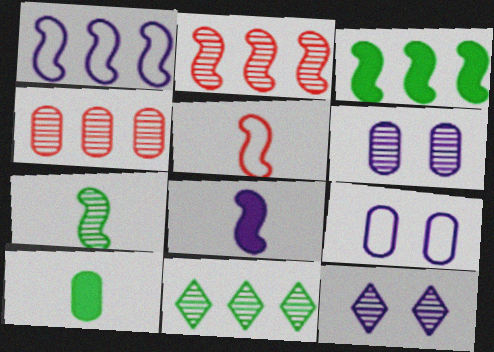[[1, 2, 3], 
[4, 7, 12], 
[4, 9, 10], 
[5, 7, 8]]